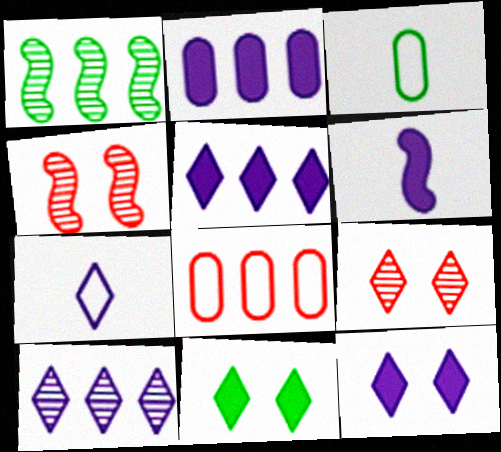[[1, 3, 11], 
[1, 5, 8], 
[2, 6, 12], 
[3, 4, 5], 
[7, 10, 12]]